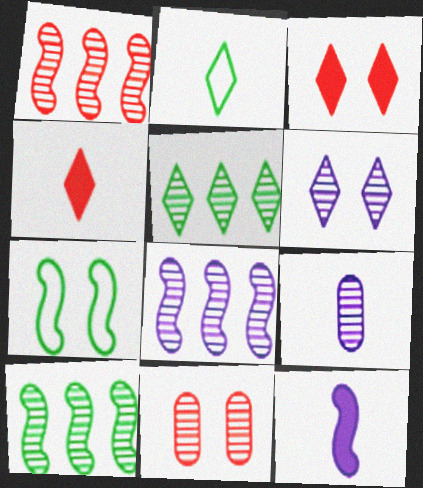[[1, 7, 12], 
[1, 8, 10], 
[6, 8, 9]]